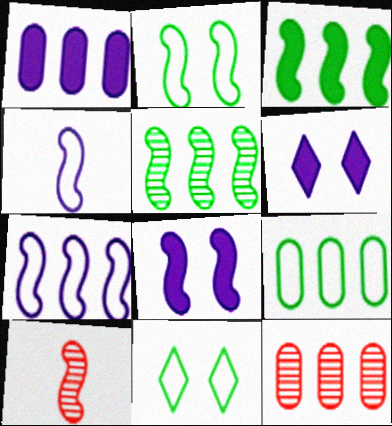[[1, 9, 12], 
[1, 10, 11], 
[6, 9, 10]]